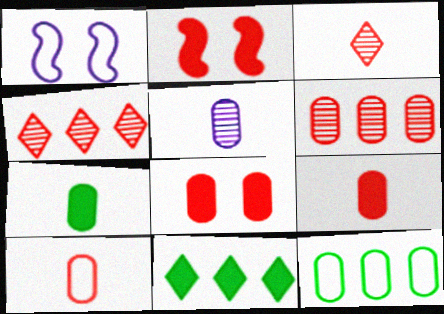[[1, 4, 7], 
[2, 4, 10], 
[5, 7, 10], 
[5, 8, 12], 
[6, 8, 10]]